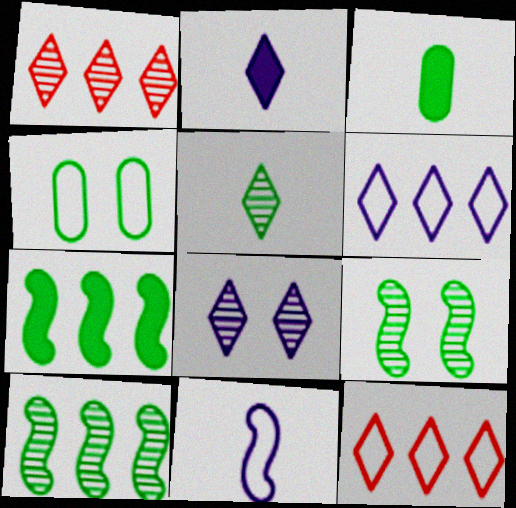[[1, 5, 8], 
[2, 6, 8], 
[4, 5, 7], 
[4, 11, 12]]